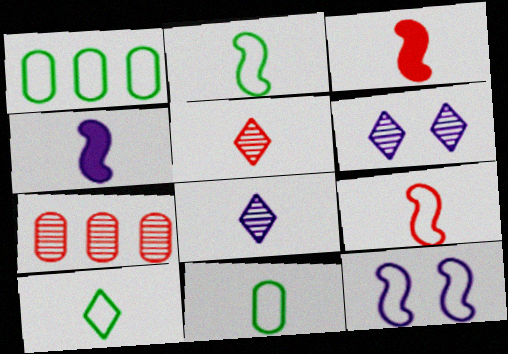[[1, 3, 6], 
[2, 10, 11], 
[3, 8, 11], 
[4, 5, 11]]